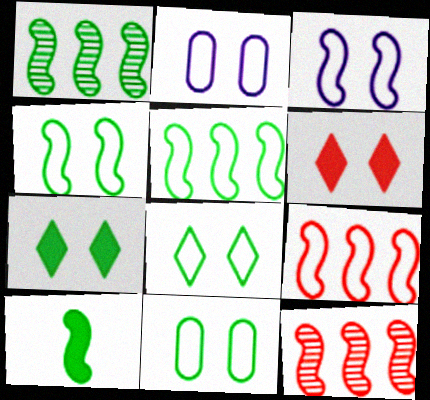[[1, 4, 10], 
[3, 10, 12], 
[4, 8, 11]]